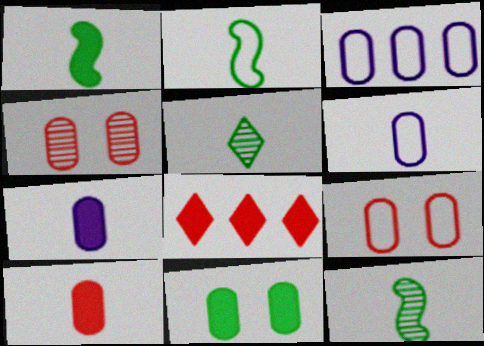[[1, 2, 12]]